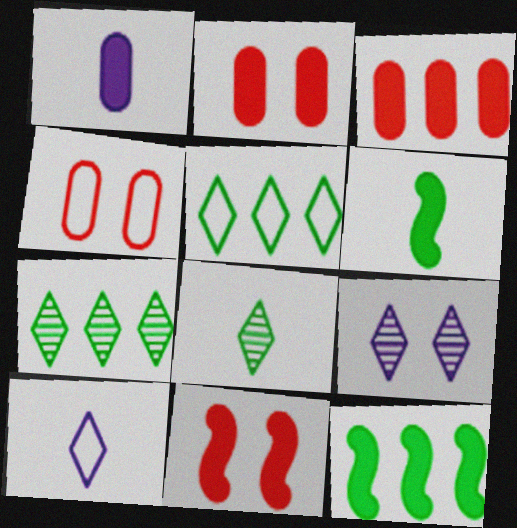[]